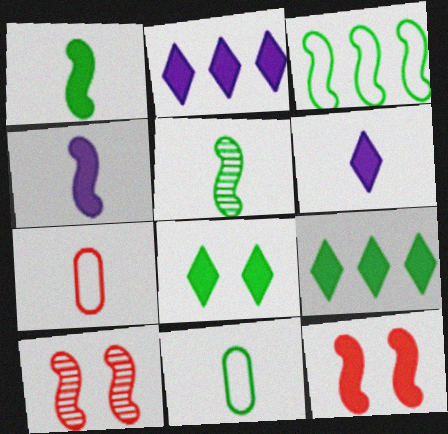[[2, 10, 11], 
[3, 4, 10], 
[5, 6, 7]]